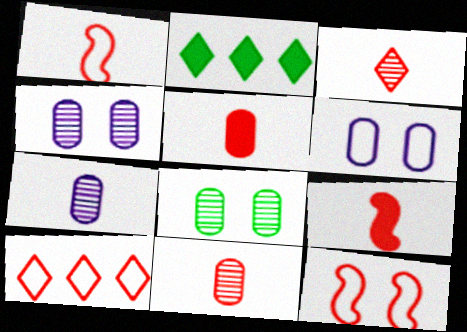[[1, 2, 4], 
[1, 3, 5], 
[2, 7, 12]]